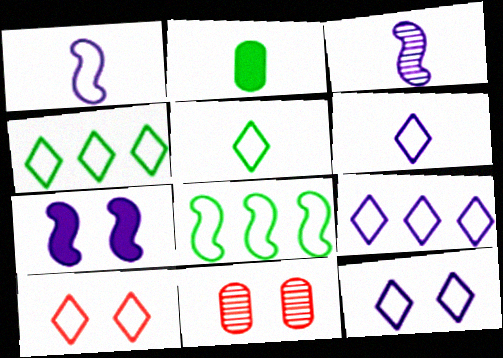[[4, 6, 10], 
[5, 9, 10], 
[6, 9, 12]]